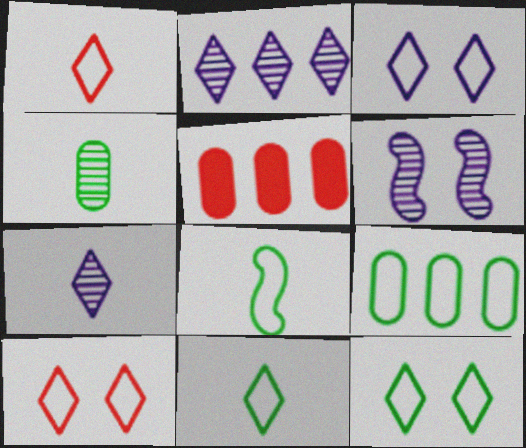[[3, 10, 12], 
[5, 6, 11], 
[8, 9, 12]]